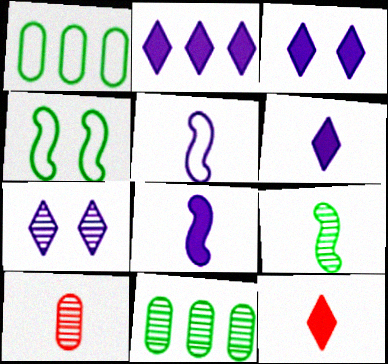[[2, 3, 6], 
[2, 4, 10]]